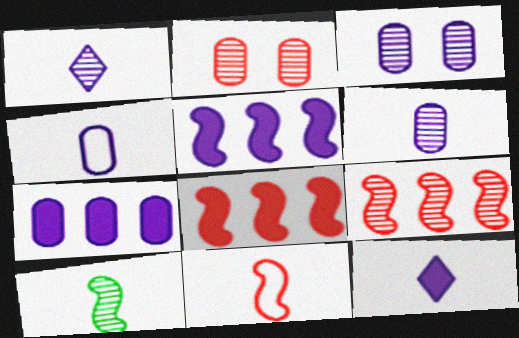[[3, 4, 7]]